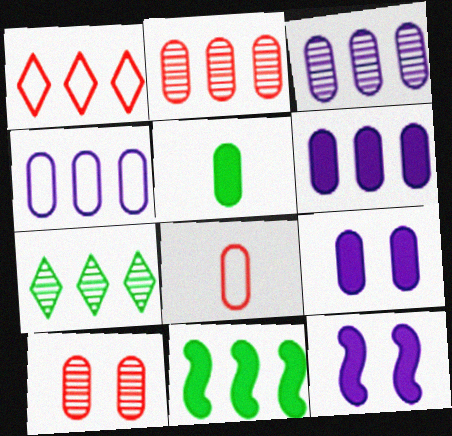[[1, 3, 11], 
[3, 4, 6], 
[4, 5, 10], 
[7, 8, 12]]